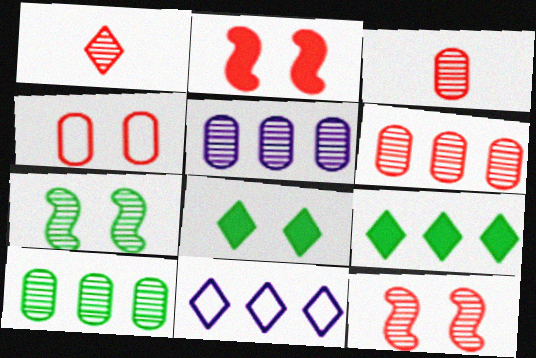[[1, 5, 7], 
[1, 6, 12], 
[1, 8, 11], 
[5, 6, 10]]